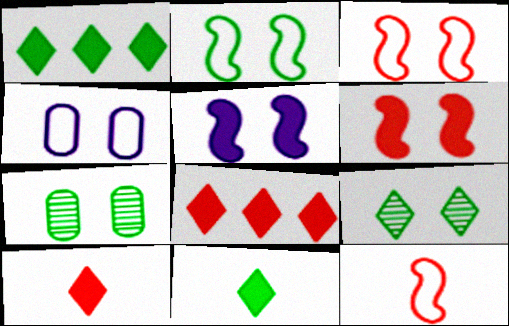[[4, 6, 9]]